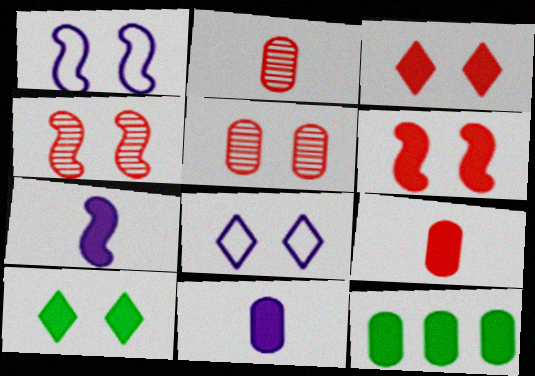[[1, 5, 10], 
[3, 7, 12]]